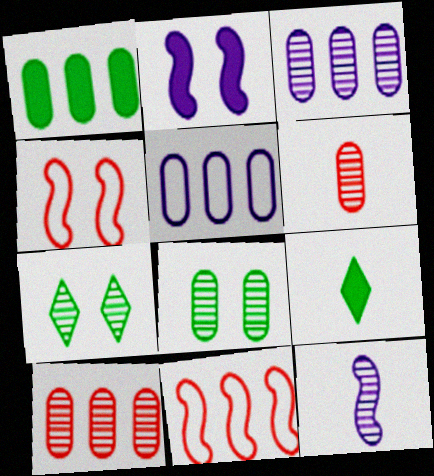[[1, 5, 10], 
[3, 4, 9], 
[3, 6, 8], 
[7, 10, 12]]